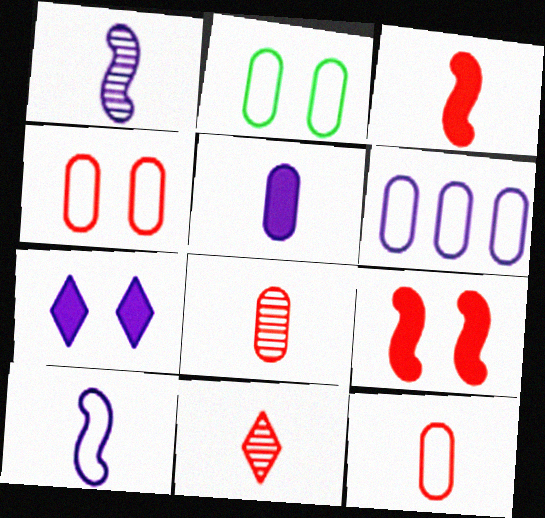[[1, 6, 7], 
[2, 6, 12], 
[3, 11, 12]]